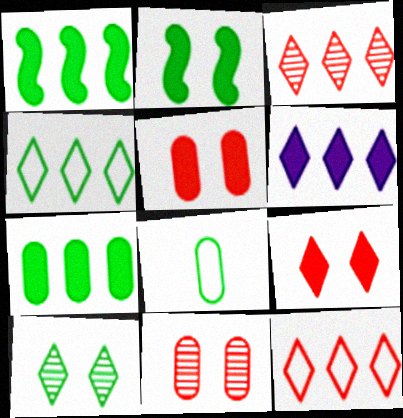[[1, 8, 10], 
[3, 4, 6]]